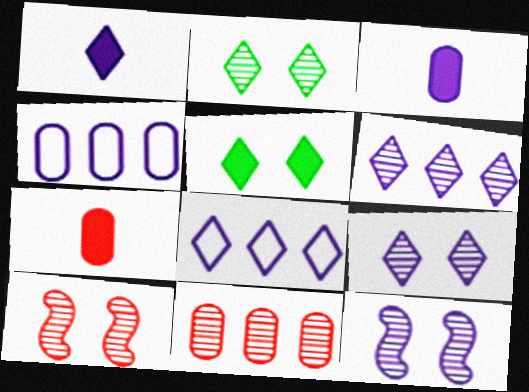[[1, 4, 12], 
[1, 8, 9], 
[3, 8, 12]]